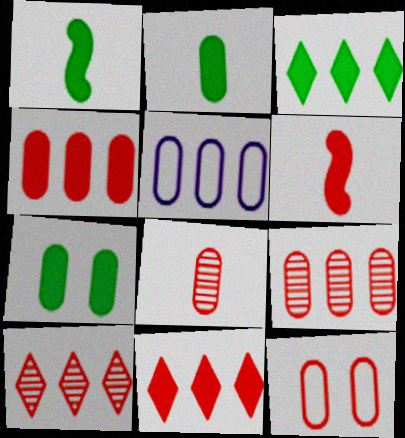[[1, 3, 7], 
[4, 8, 12], 
[5, 7, 8], 
[6, 10, 12]]